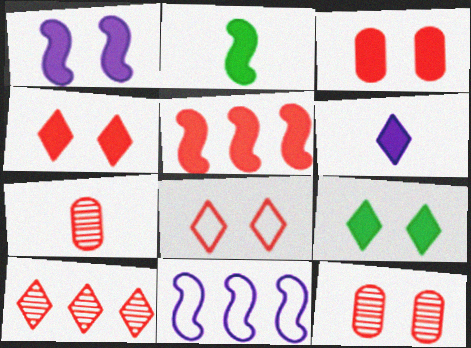[[1, 2, 5], 
[1, 3, 9], 
[5, 7, 8], 
[7, 9, 11]]